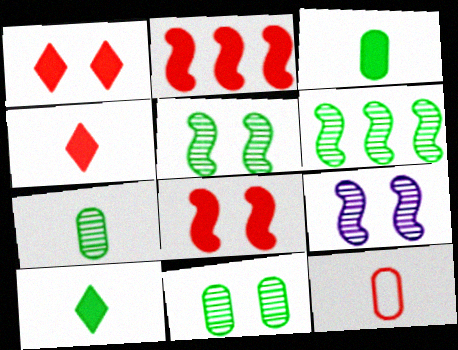[]